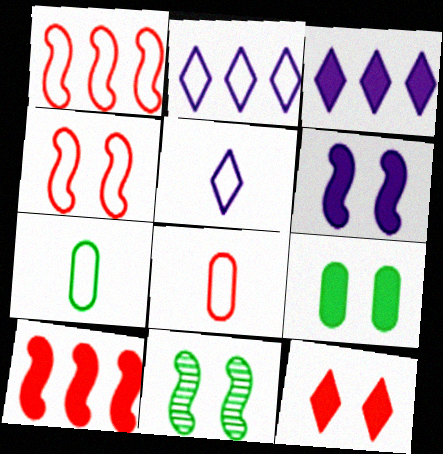[[2, 4, 7], 
[3, 8, 11], 
[4, 6, 11], 
[6, 9, 12]]